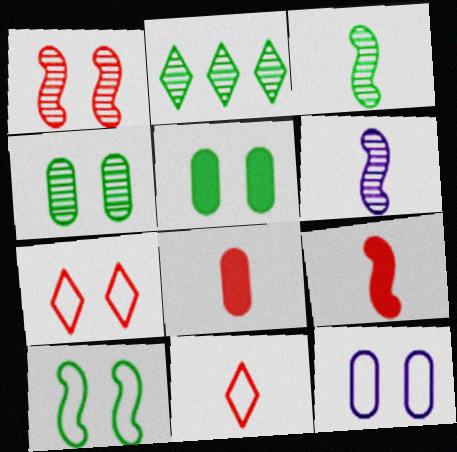[[2, 3, 4], 
[2, 9, 12], 
[7, 10, 12]]